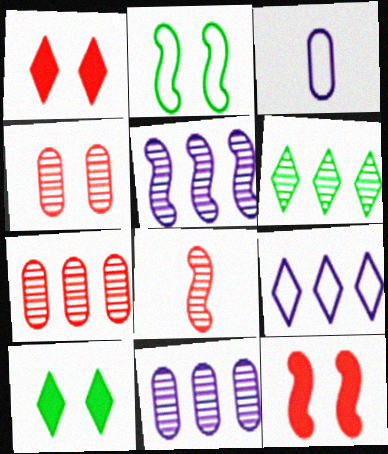[[3, 6, 12], 
[5, 6, 7]]